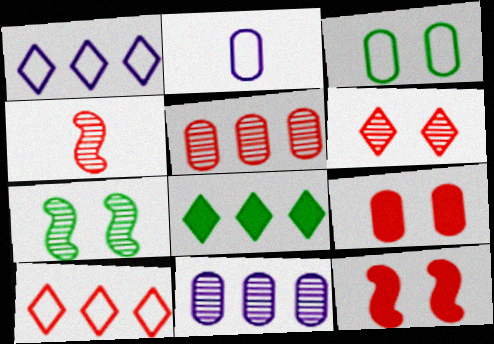[[4, 5, 6], 
[4, 9, 10]]